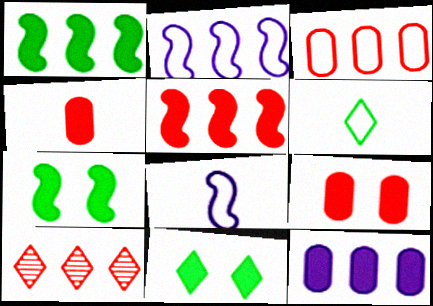[[3, 5, 10]]